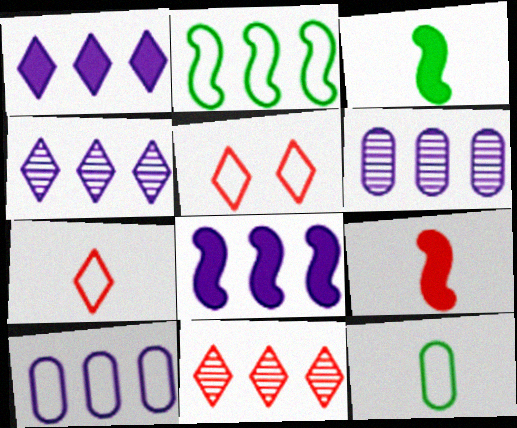[[3, 5, 6], 
[4, 8, 10]]